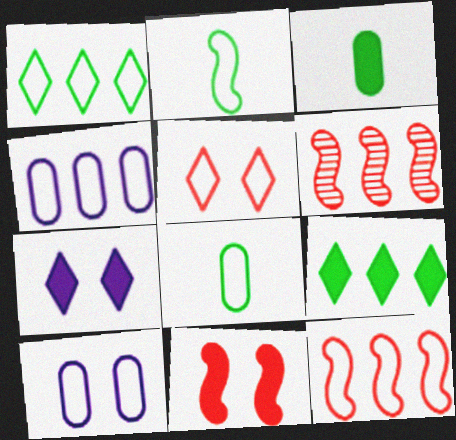[[1, 4, 12], 
[2, 4, 5], 
[4, 6, 9], 
[6, 7, 8]]